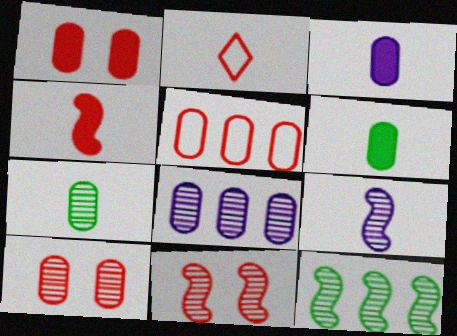[[2, 6, 9], 
[7, 8, 10], 
[9, 11, 12]]